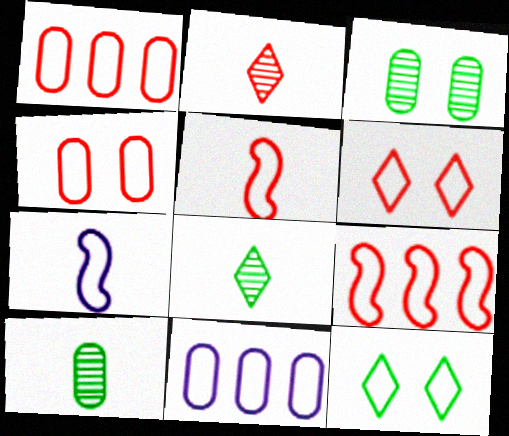[[1, 5, 6], 
[1, 7, 12], 
[5, 11, 12]]